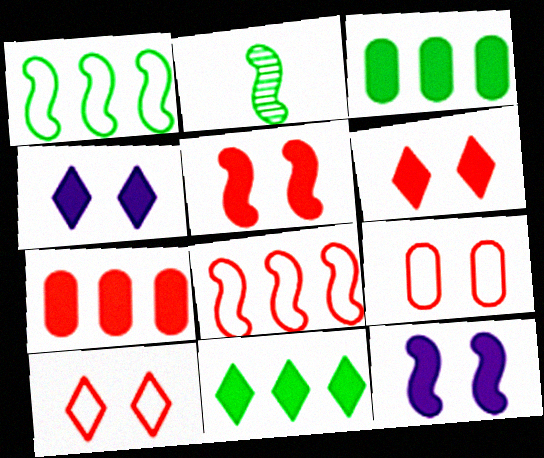[[2, 8, 12]]